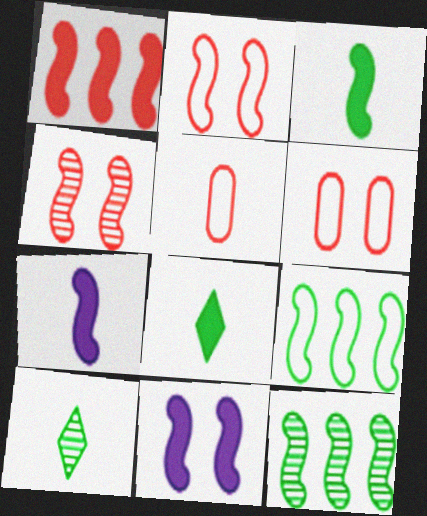[[1, 3, 11], 
[2, 7, 12], 
[4, 7, 9], 
[5, 7, 10]]